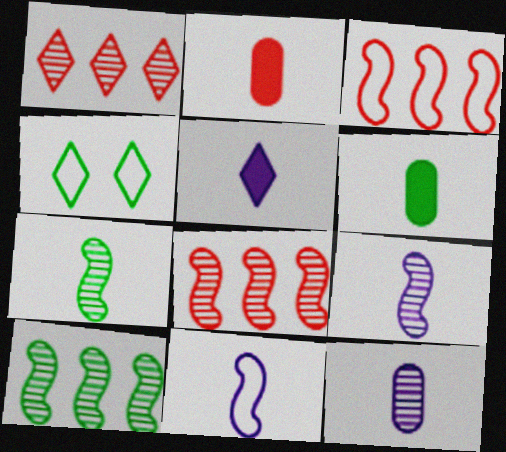[[1, 4, 5], 
[4, 6, 10], 
[5, 11, 12]]